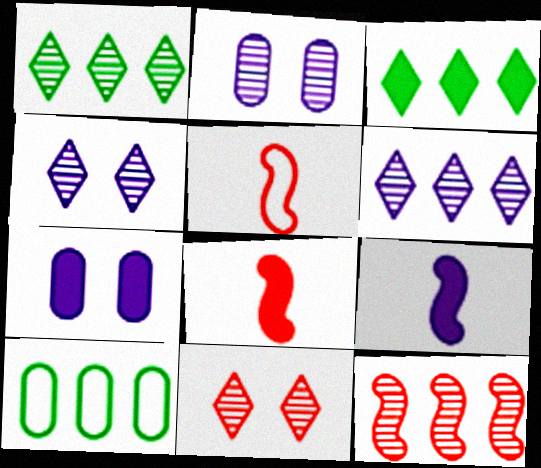[[1, 5, 7], 
[2, 3, 5], 
[3, 7, 8], 
[4, 8, 10], 
[9, 10, 11]]